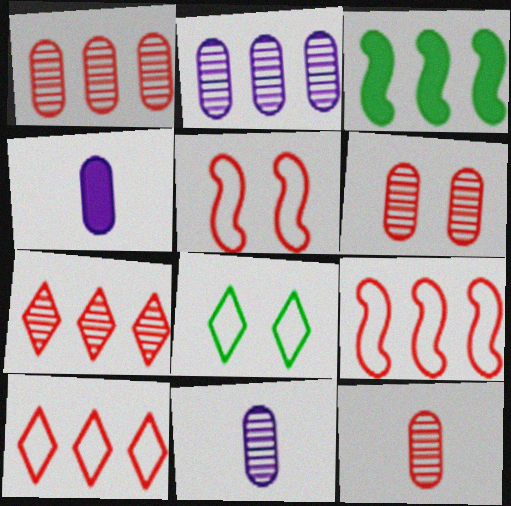[[1, 6, 12], 
[2, 3, 10]]